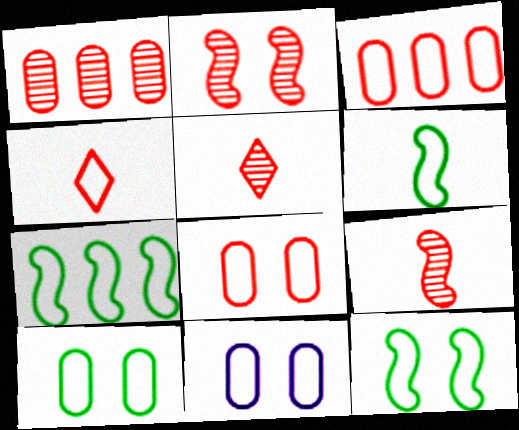[[1, 2, 5], 
[4, 7, 11], 
[6, 7, 12], 
[8, 10, 11]]